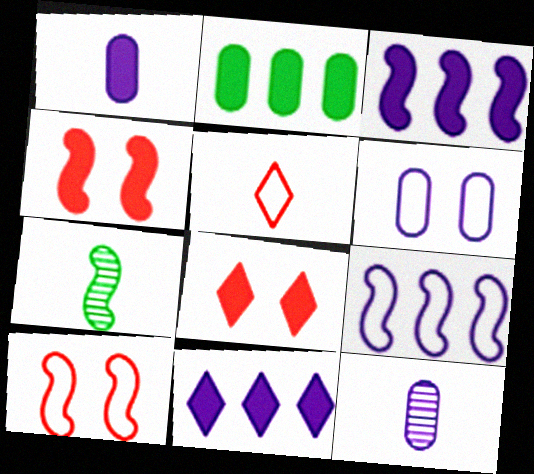[[1, 5, 7], 
[3, 7, 10], 
[4, 7, 9]]